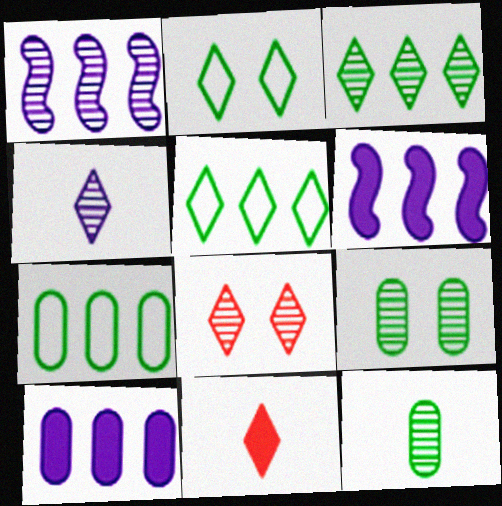[[1, 8, 12], 
[3, 4, 8]]